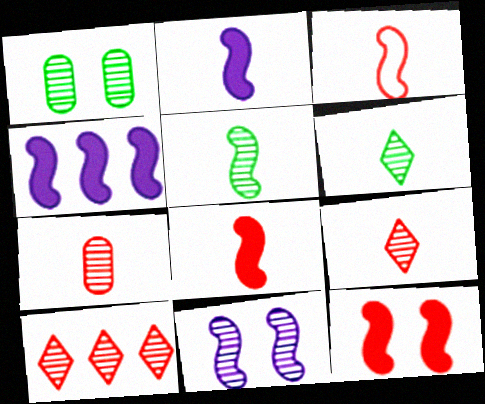[[2, 3, 5]]